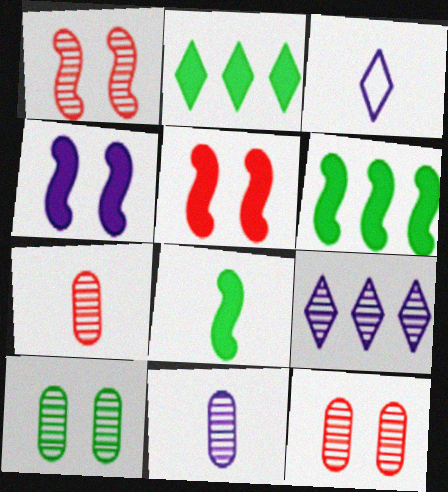[[3, 6, 12], 
[3, 7, 8]]